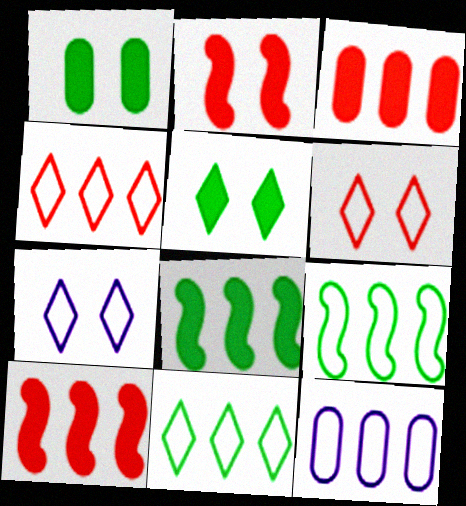[[4, 9, 12]]